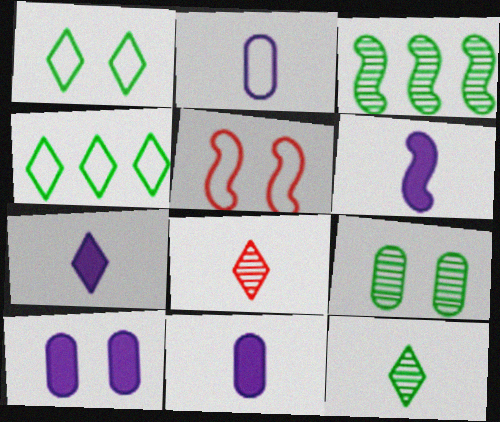[[2, 4, 5], 
[3, 5, 6], 
[3, 9, 12], 
[6, 7, 11]]